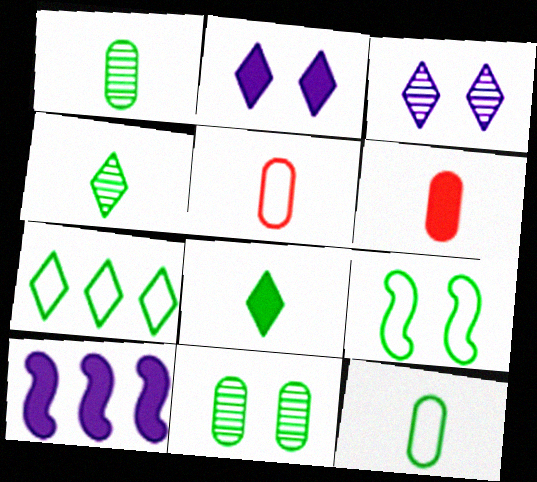[[7, 9, 12]]